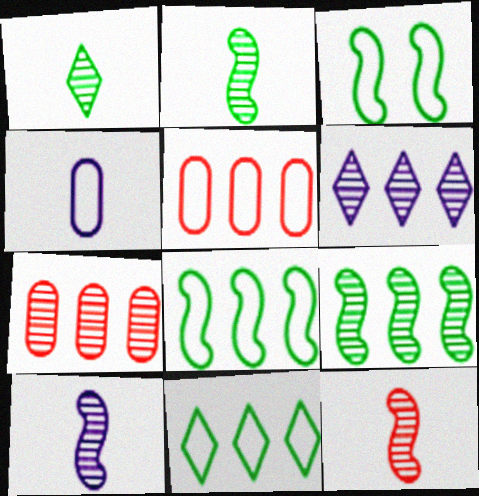[[2, 10, 12], 
[6, 7, 9]]